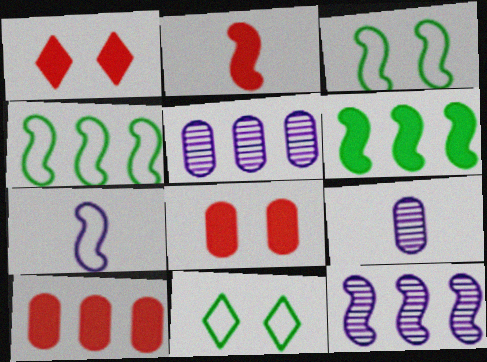[[1, 2, 10], 
[1, 4, 9], 
[2, 3, 12], 
[2, 5, 11]]